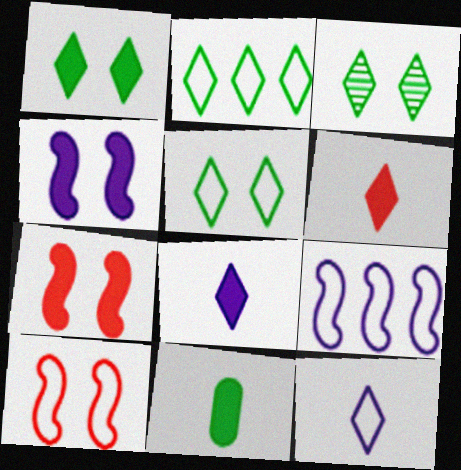[[1, 3, 5]]